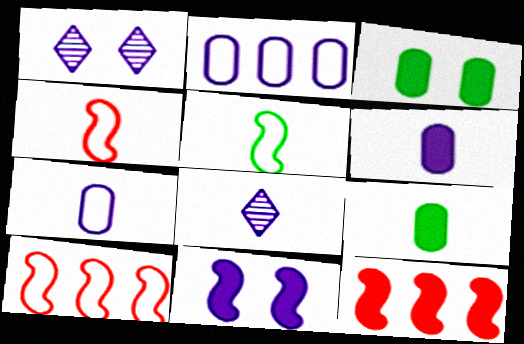[[1, 9, 10], 
[2, 8, 11], 
[3, 8, 10], 
[4, 8, 9]]